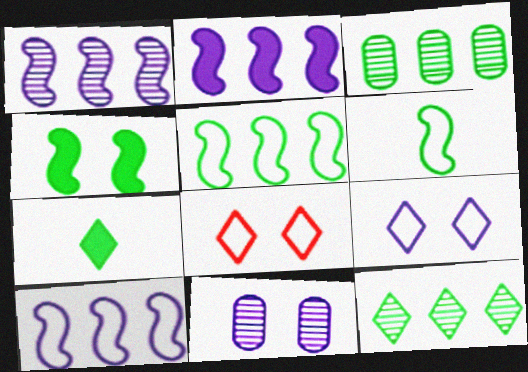[[1, 2, 10], 
[4, 8, 11]]